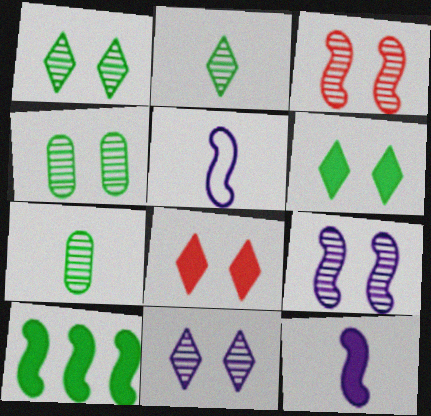[[3, 4, 11], 
[3, 5, 10]]